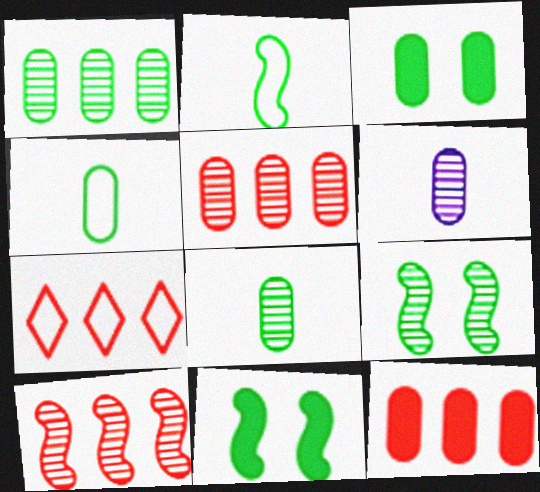[[1, 3, 4], 
[6, 7, 11], 
[7, 10, 12]]